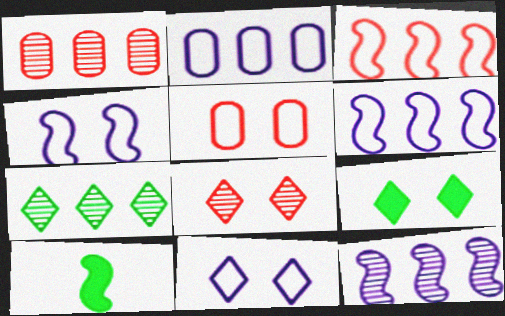[[1, 7, 12], 
[1, 10, 11], 
[2, 8, 10], 
[8, 9, 11]]